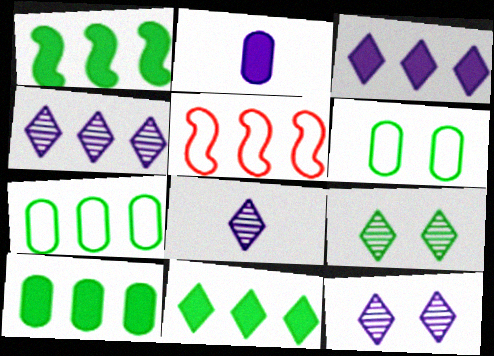[[1, 10, 11], 
[2, 5, 9], 
[4, 5, 10], 
[4, 8, 12]]